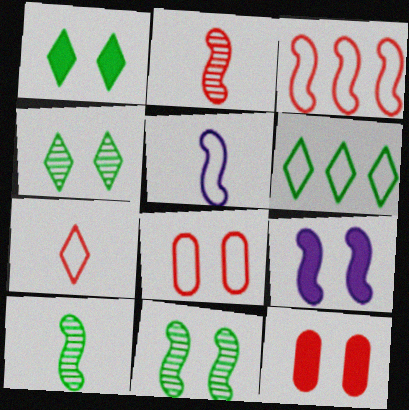[[1, 9, 12], 
[3, 7, 8], 
[3, 9, 10], 
[4, 8, 9], 
[5, 6, 8]]